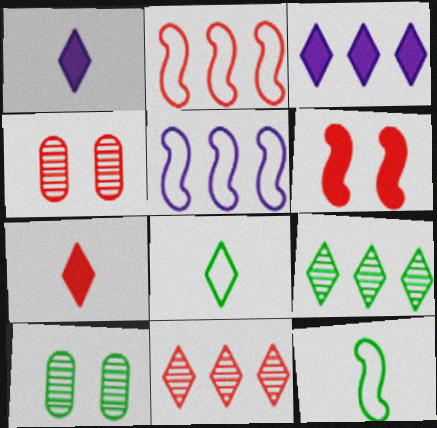[[1, 2, 10], 
[2, 4, 7], 
[3, 4, 12], 
[5, 7, 10]]